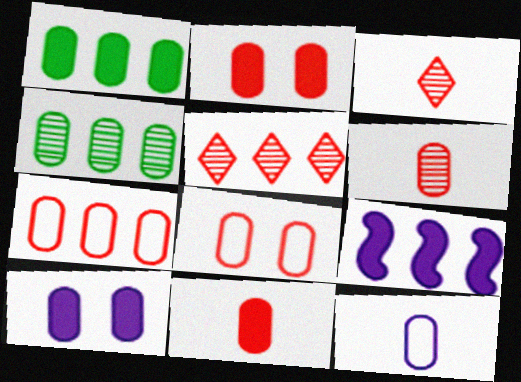[[1, 10, 11], 
[2, 4, 12], 
[2, 6, 7]]